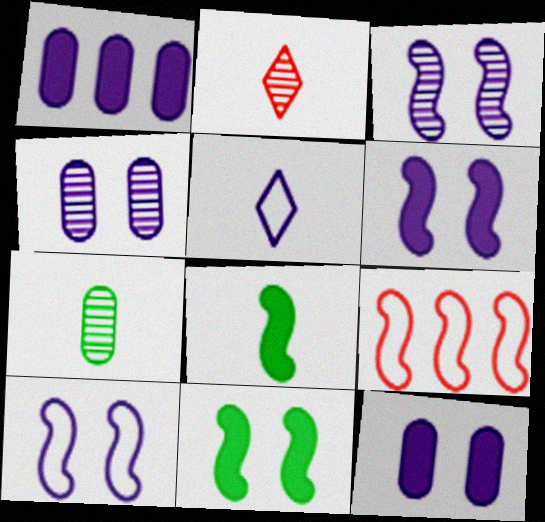[[1, 3, 5], 
[3, 6, 10], 
[3, 8, 9]]